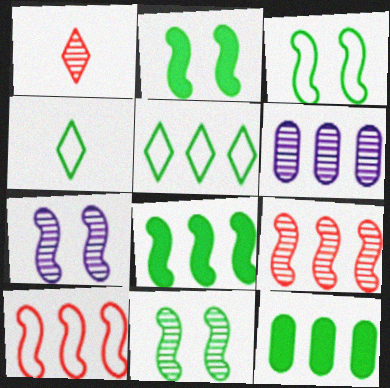[[1, 6, 11], 
[2, 3, 11], 
[4, 11, 12]]